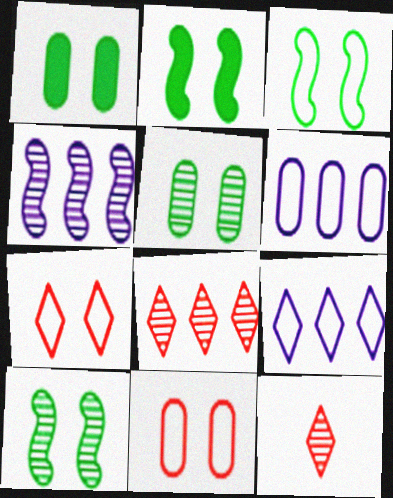[[2, 3, 10], 
[2, 6, 12], 
[4, 5, 12]]